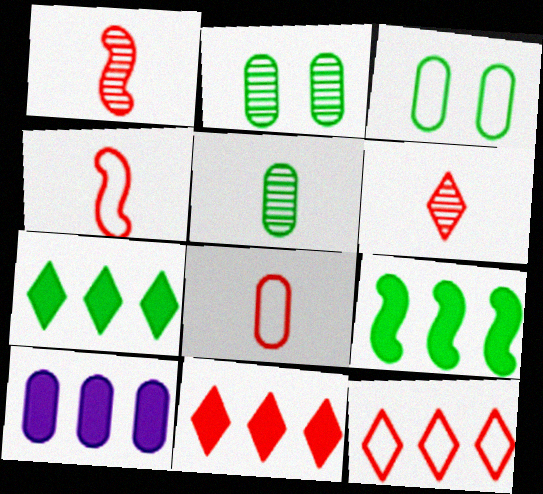[[2, 8, 10], 
[9, 10, 11]]